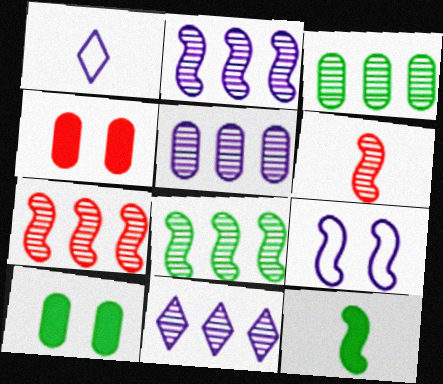[[1, 4, 8], 
[1, 7, 10], 
[2, 5, 11], 
[2, 7, 8], 
[3, 7, 11], 
[7, 9, 12]]